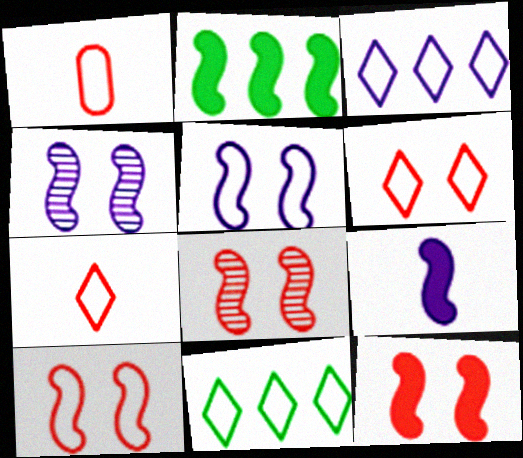[[1, 5, 11], 
[2, 9, 12], 
[8, 10, 12]]